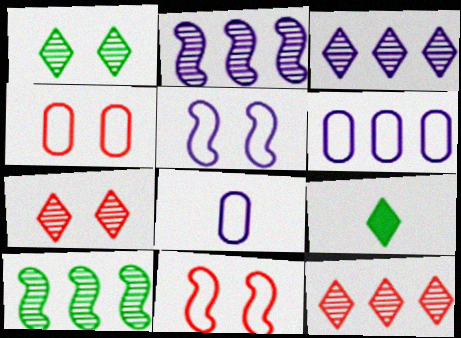[[2, 4, 9]]